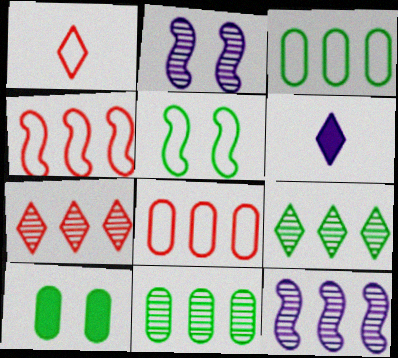[[1, 10, 12], 
[7, 11, 12]]